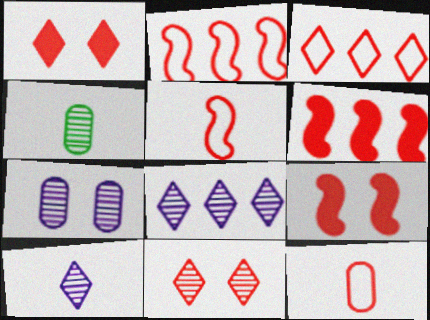[[6, 11, 12]]